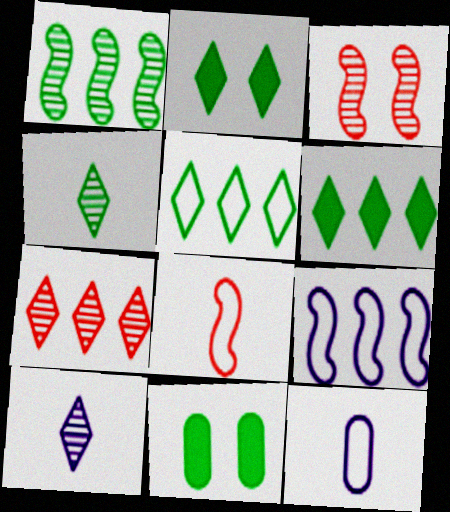[[2, 4, 5], 
[3, 6, 12]]